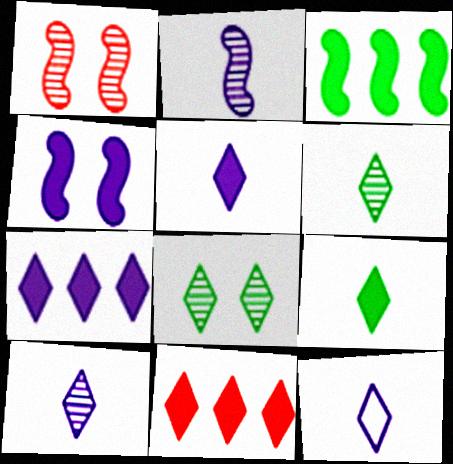[[5, 10, 12], 
[8, 11, 12]]